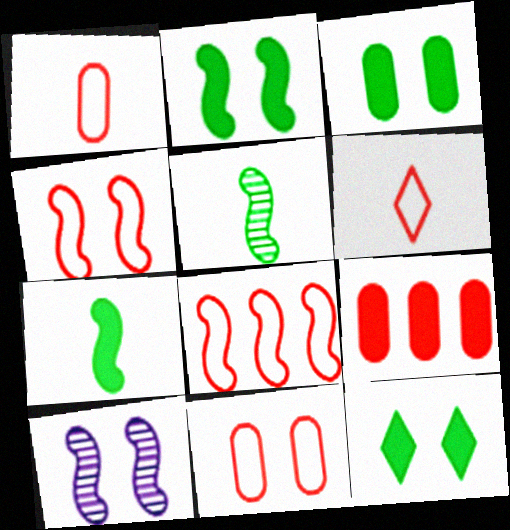[[2, 3, 12], 
[2, 4, 10], 
[6, 8, 11], 
[7, 8, 10], 
[10, 11, 12]]